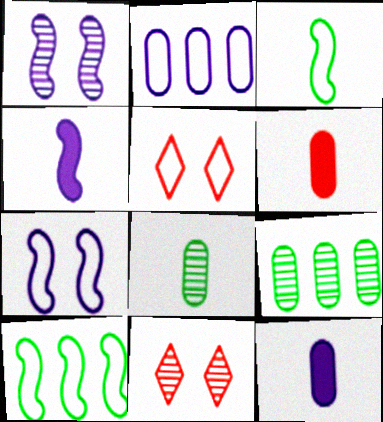[[2, 3, 5], 
[4, 5, 9], 
[10, 11, 12]]